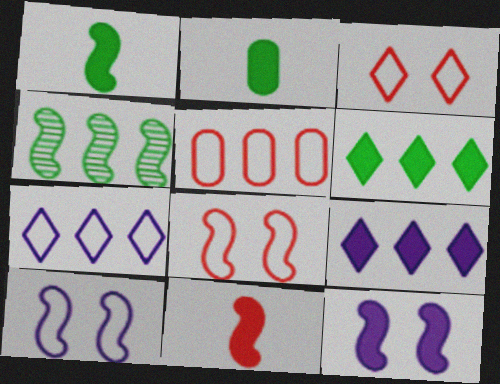[[4, 5, 9], 
[4, 10, 11]]